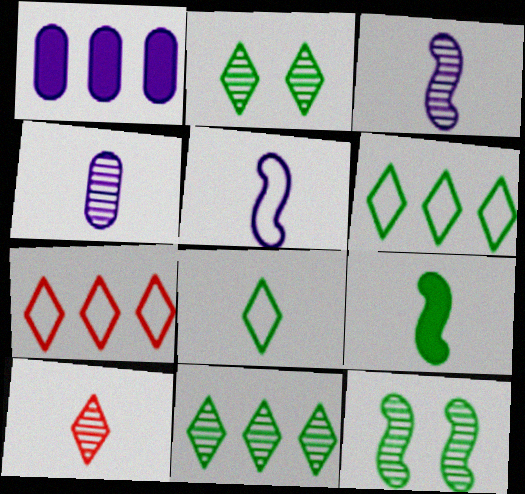[]